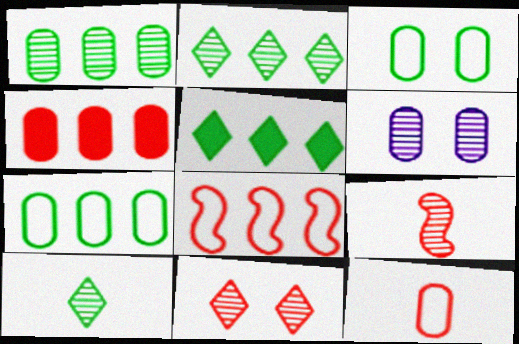[[2, 6, 9]]